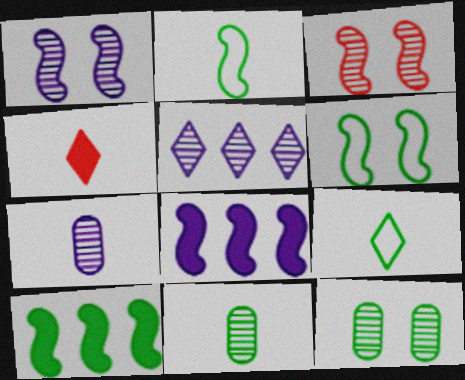[[1, 5, 7], 
[2, 3, 8], 
[2, 4, 7], 
[3, 5, 11], 
[9, 10, 12]]